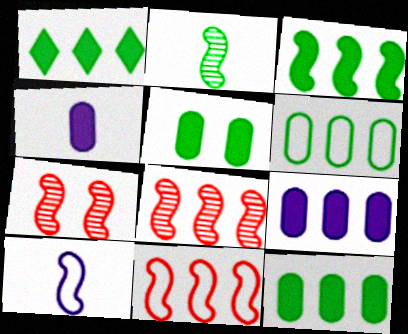[[1, 3, 12], 
[3, 7, 10]]